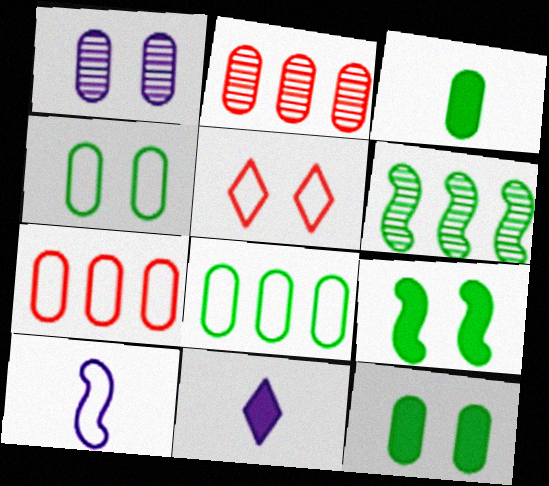[[1, 3, 7], 
[1, 5, 9], 
[5, 8, 10]]